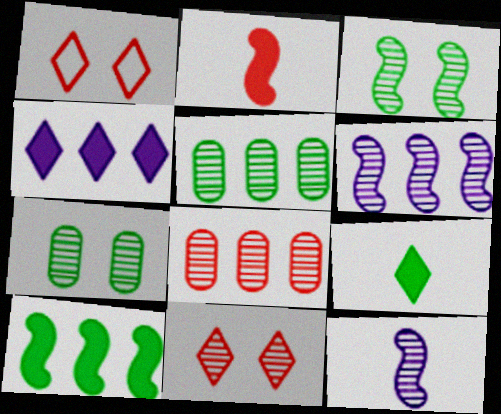[[1, 2, 8], 
[5, 11, 12]]